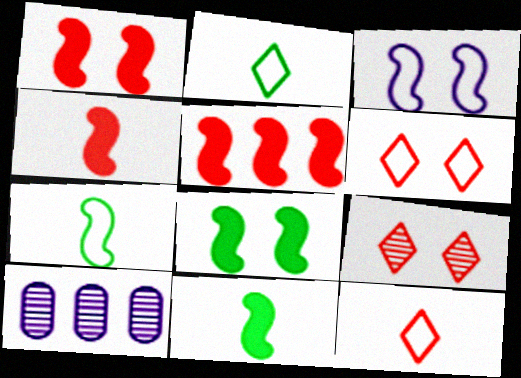[[1, 2, 10], 
[1, 4, 5], 
[6, 10, 11], 
[8, 10, 12]]